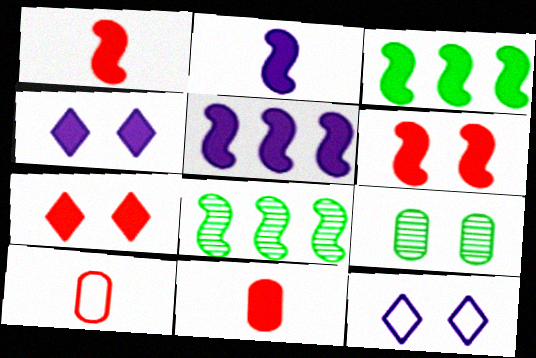[[2, 3, 6], 
[3, 4, 11], 
[4, 8, 10], 
[6, 9, 12], 
[8, 11, 12]]